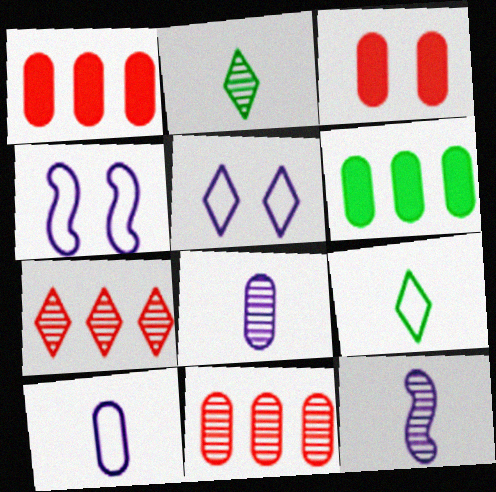[[1, 2, 4]]